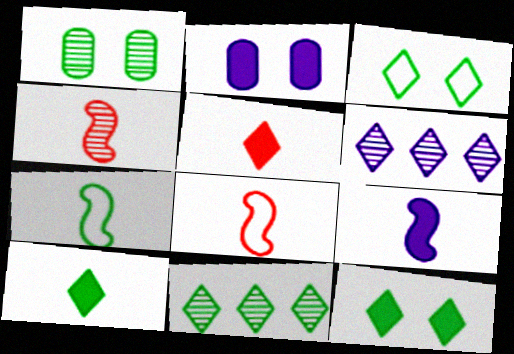[[1, 4, 6], 
[2, 8, 11], 
[3, 5, 6], 
[3, 10, 11], 
[4, 7, 9]]